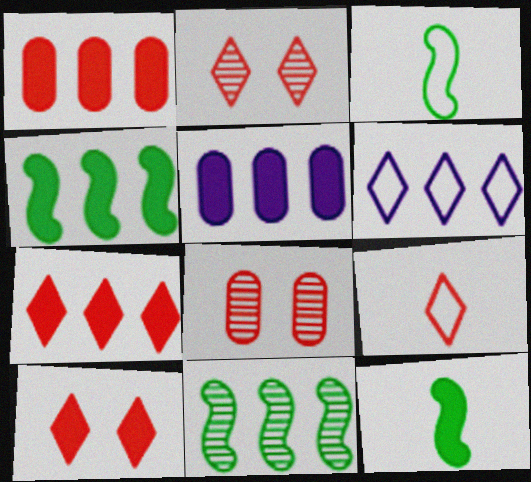[[1, 6, 11], 
[2, 3, 5], 
[2, 7, 9], 
[4, 5, 7], 
[5, 10, 12], 
[6, 8, 12]]